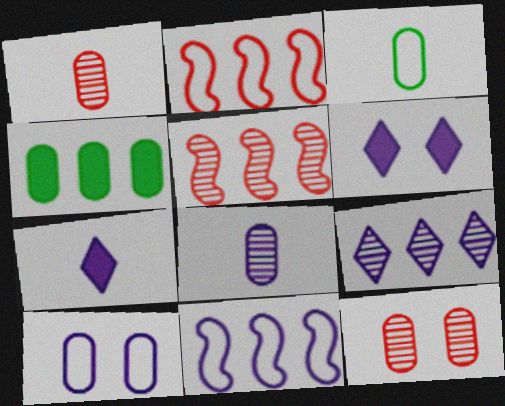[[1, 4, 10], 
[2, 4, 9], 
[3, 5, 6], 
[6, 8, 11]]